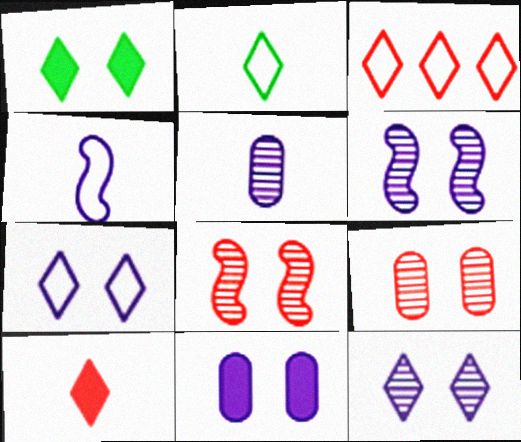[[2, 3, 7], 
[6, 7, 11]]